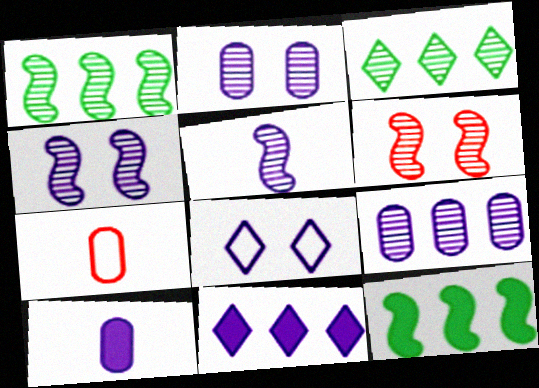[[1, 5, 6]]